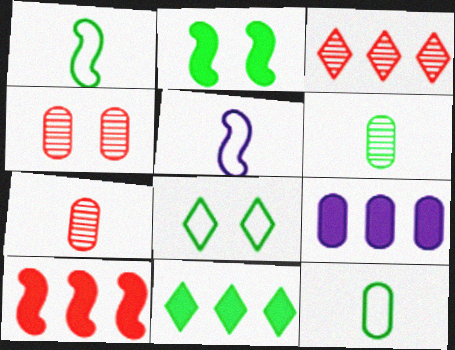[[4, 5, 11], 
[4, 9, 12], 
[9, 10, 11]]